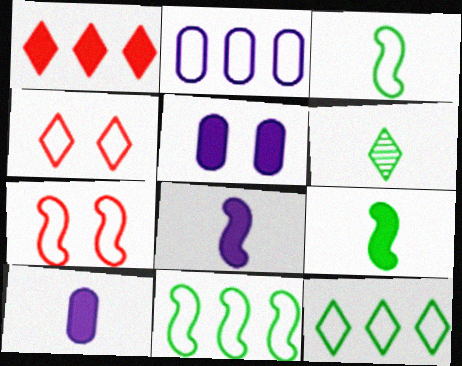[[1, 5, 9], 
[2, 3, 4]]